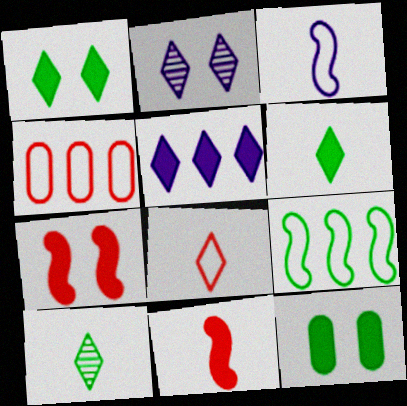[[5, 11, 12], 
[9, 10, 12]]